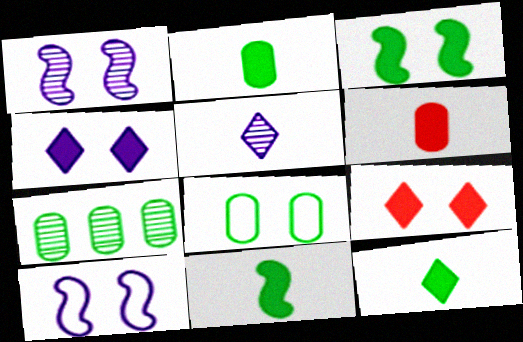[[1, 8, 9], 
[2, 7, 8], 
[2, 11, 12]]